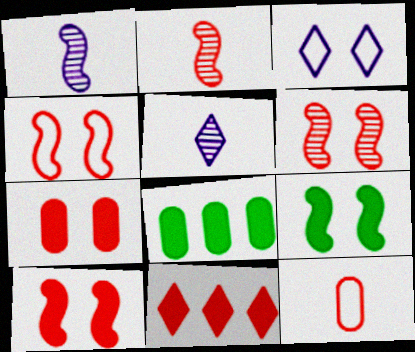[[2, 3, 8], 
[4, 5, 8], 
[4, 6, 10], 
[6, 11, 12]]